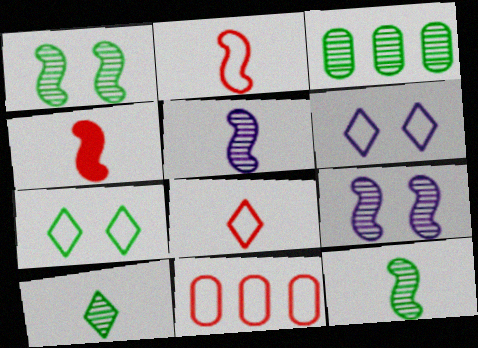[[1, 3, 10], 
[3, 4, 6]]